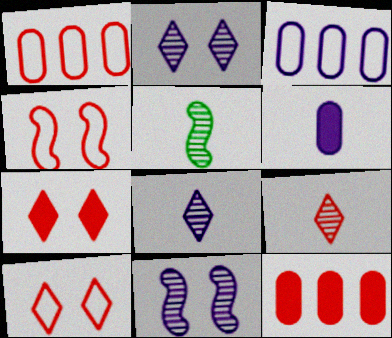[[3, 5, 7], 
[4, 9, 12]]